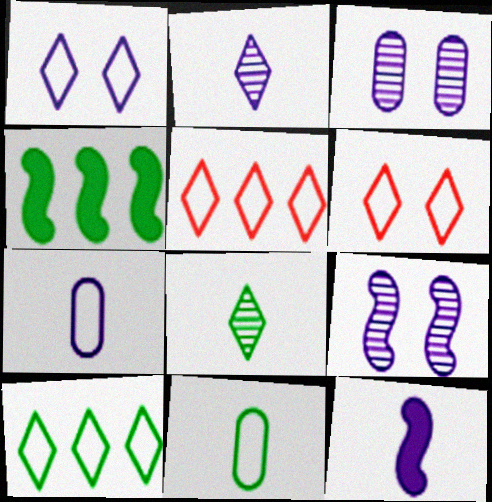[[2, 7, 12]]